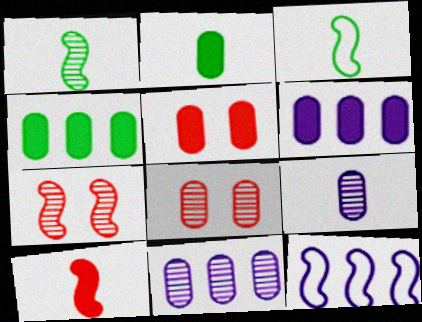[[2, 5, 6]]